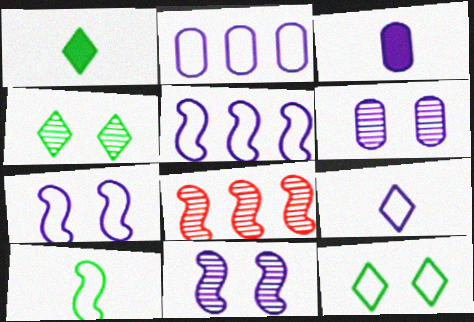[[2, 3, 6], 
[2, 7, 9], 
[3, 8, 12]]